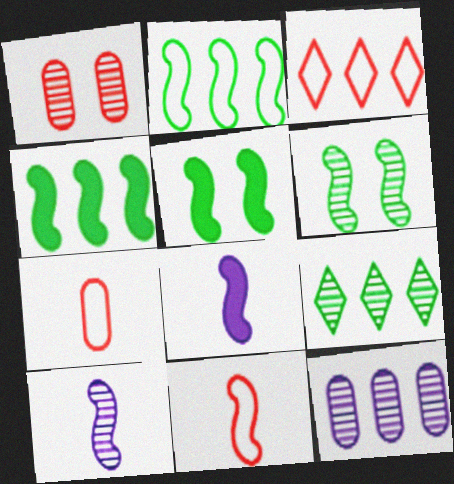[[1, 9, 10], 
[3, 4, 12]]